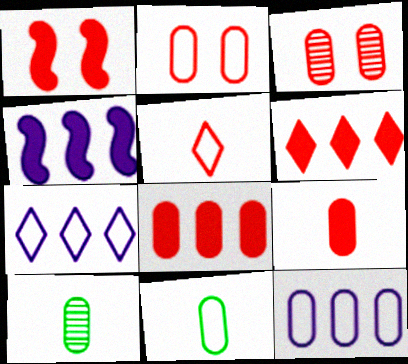[[1, 6, 9], 
[1, 7, 10], 
[2, 11, 12]]